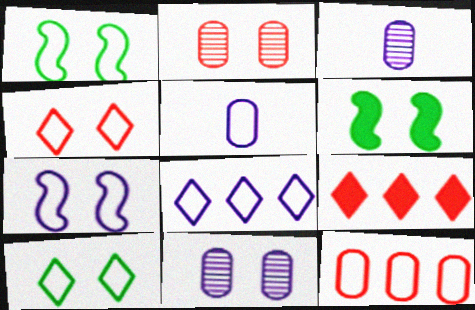[[1, 3, 9], 
[4, 6, 11], 
[5, 7, 8]]